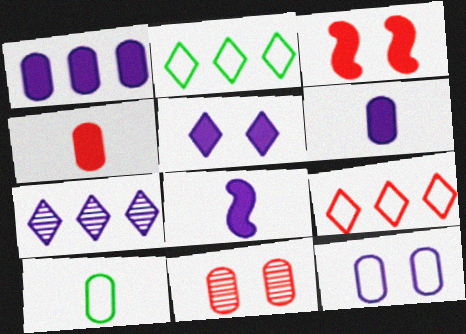[[1, 5, 8], 
[1, 10, 11], 
[2, 8, 11], 
[3, 7, 10], 
[7, 8, 12]]